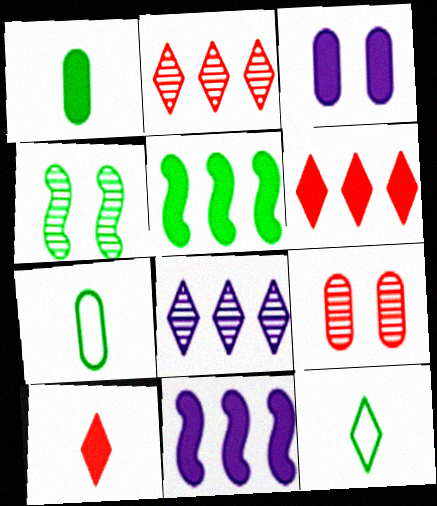[[3, 5, 10], 
[9, 11, 12]]